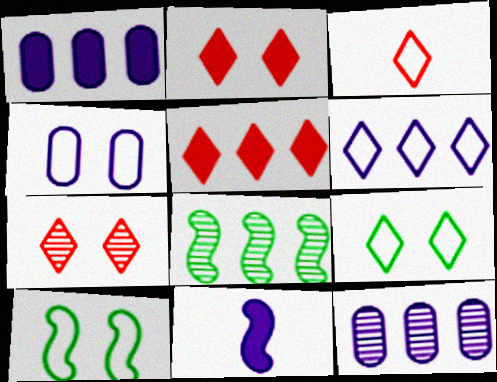[[3, 5, 7], 
[3, 6, 9]]